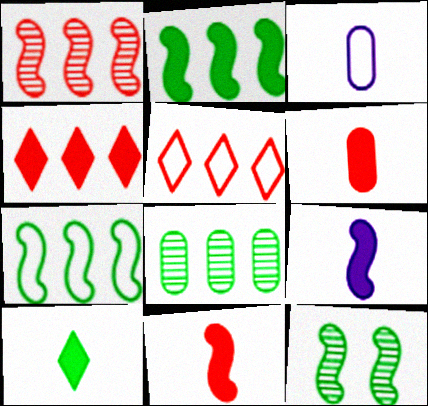[[3, 4, 12], 
[6, 9, 10]]